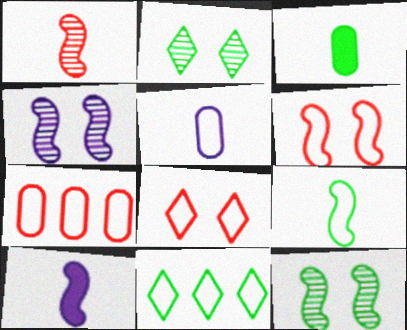[[1, 9, 10], 
[2, 7, 10], 
[3, 11, 12], 
[5, 6, 11]]